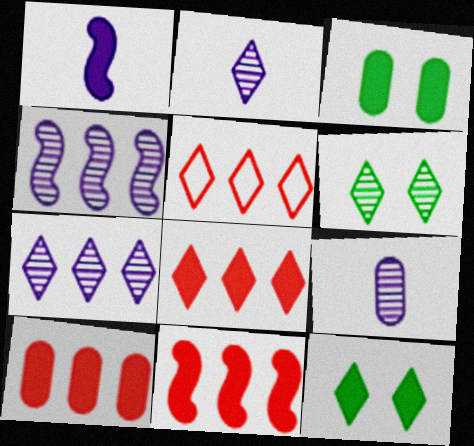[[1, 3, 8], 
[1, 10, 12], 
[2, 5, 12], 
[8, 10, 11]]